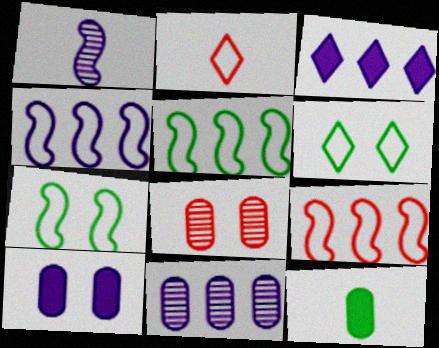[[1, 2, 12], 
[3, 4, 11], 
[4, 5, 9]]